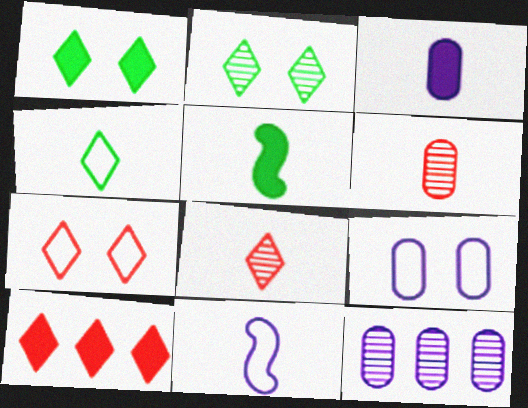[[3, 9, 12], 
[5, 7, 12], 
[7, 8, 10]]